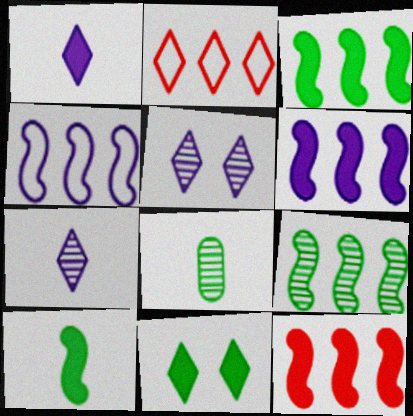[[2, 7, 11], 
[3, 6, 12], 
[4, 9, 12]]